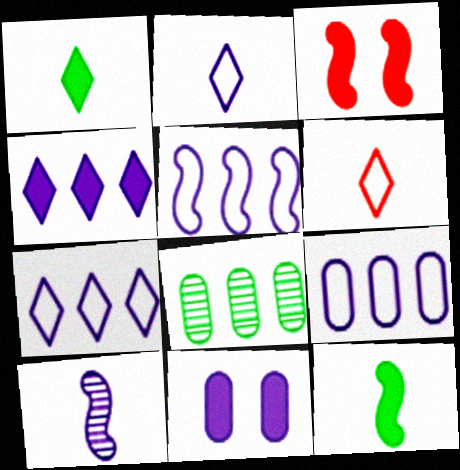[[2, 3, 8], 
[5, 7, 9], 
[7, 10, 11]]